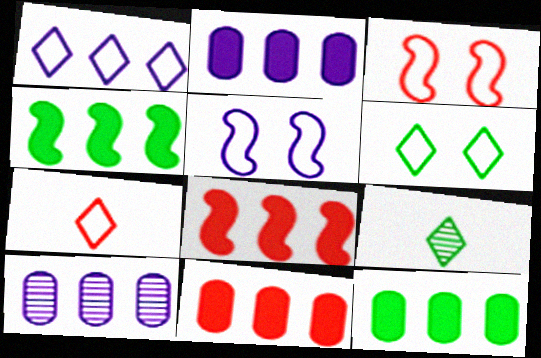[[1, 6, 7], 
[2, 3, 9], 
[2, 11, 12], 
[5, 9, 11]]